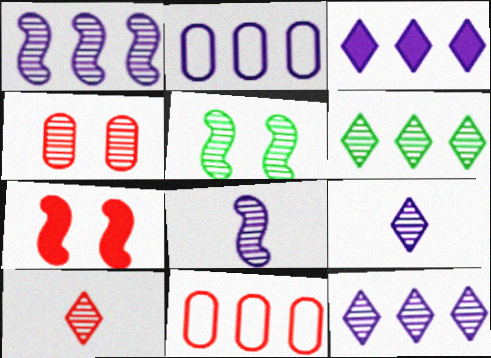[[1, 2, 3], 
[4, 6, 8], 
[7, 10, 11]]